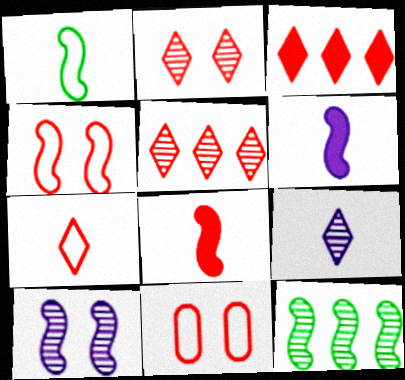[[2, 3, 7], 
[4, 6, 12], 
[5, 8, 11]]